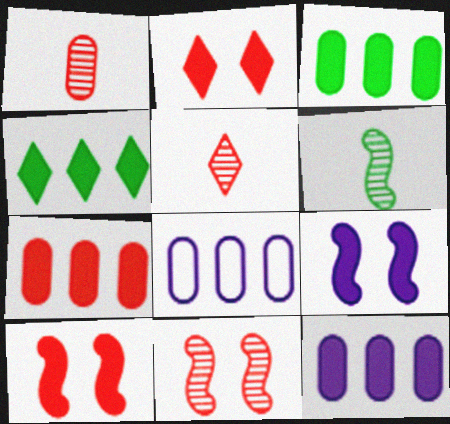[[2, 6, 8], 
[3, 7, 12]]